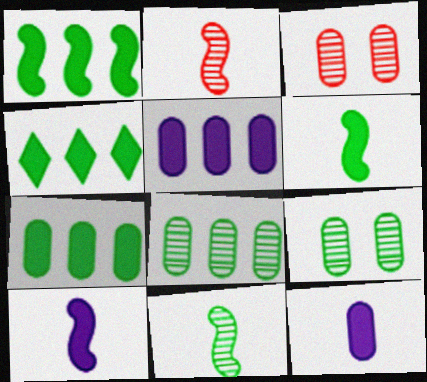[[1, 4, 7]]